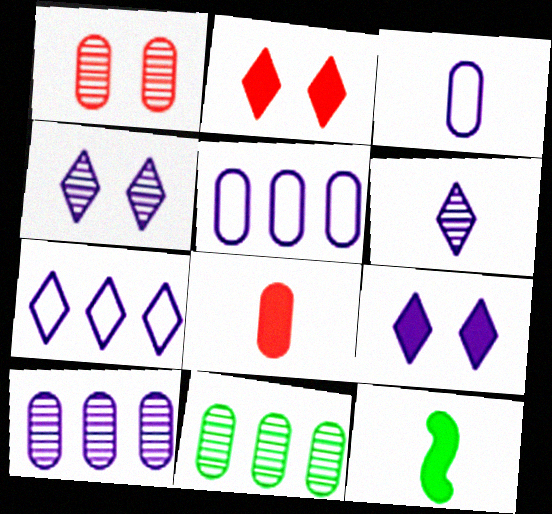[[1, 7, 12], 
[6, 7, 9]]